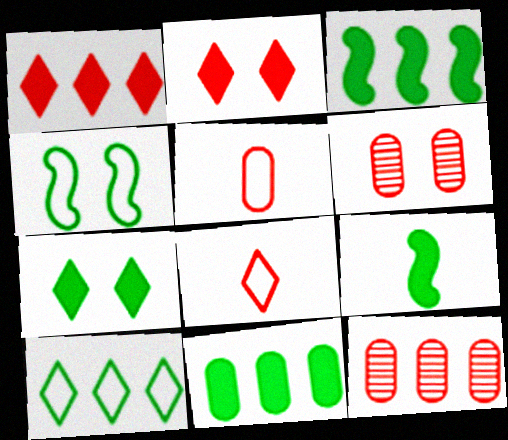[[7, 9, 11]]